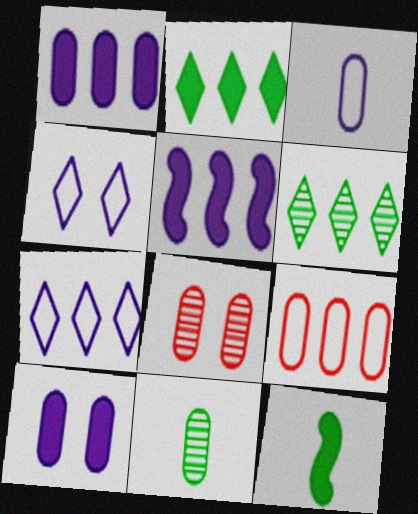[[5, 6, 9], 
[7, 8, 12], 
[9, 10, 11]]